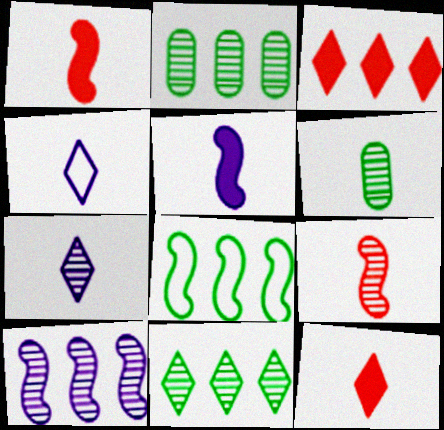[[1, 4, 6], 
[6, 7, 9]]